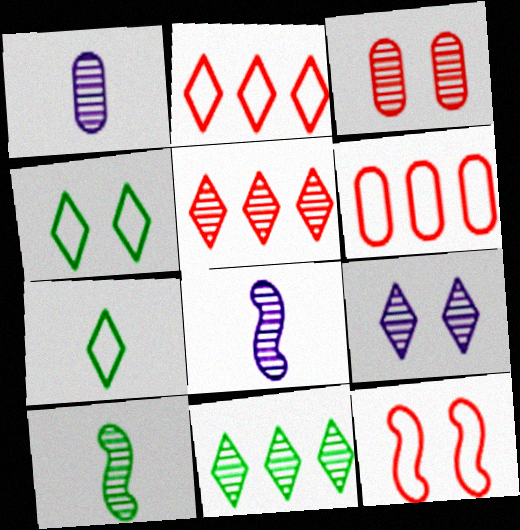[[3, 8, 11]]